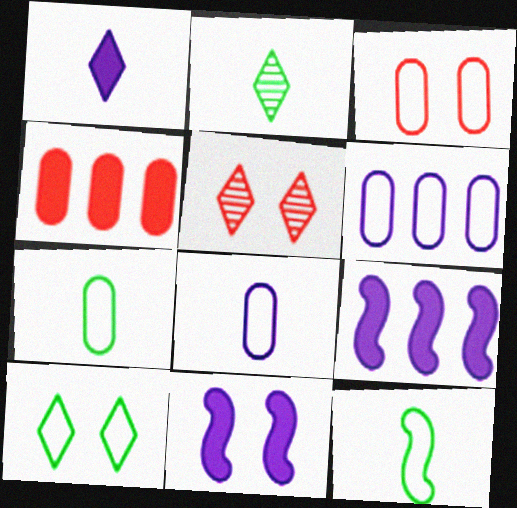[[2, 3, 9], 
[3, 6, 7], 
[5, 7, 9]]